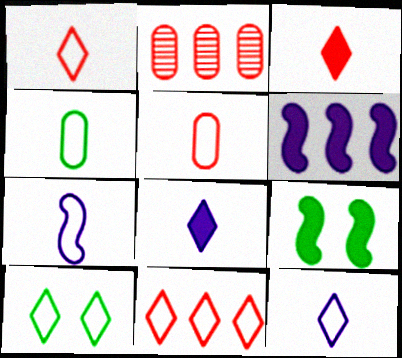[[1, 4, 7], 
[2, 9, 12], 
[10, 11, 12]]